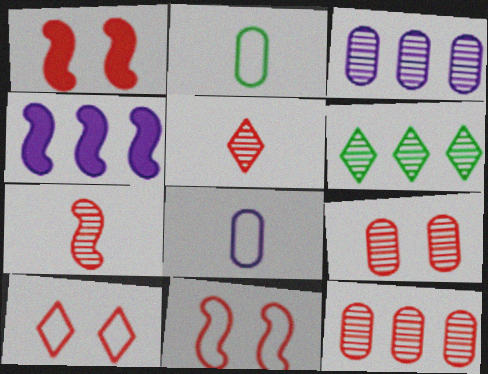[[1, 6, 8], 
[1, 9, 10]]